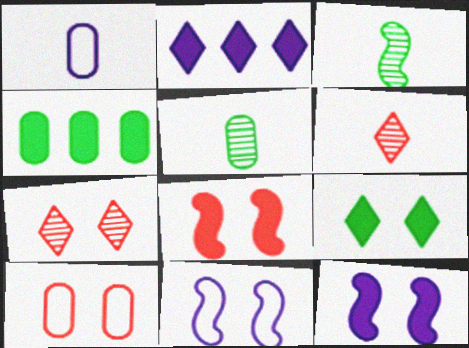[[2, 3, 10], 
[4, 6, 11], 
[7, 8, 10]]